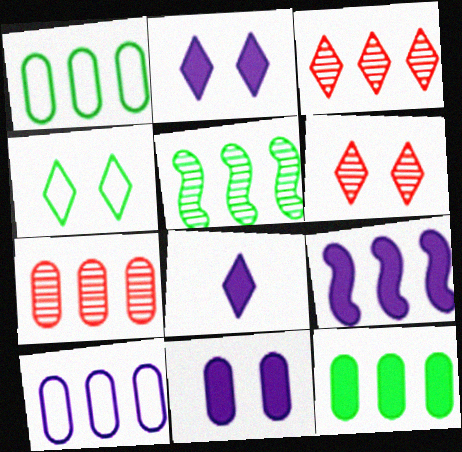[[1, 3, 9], 
[2, 4, 6], 
[3, 4, 8], 
[7, 10, 12], 
[8, 9, 11]]